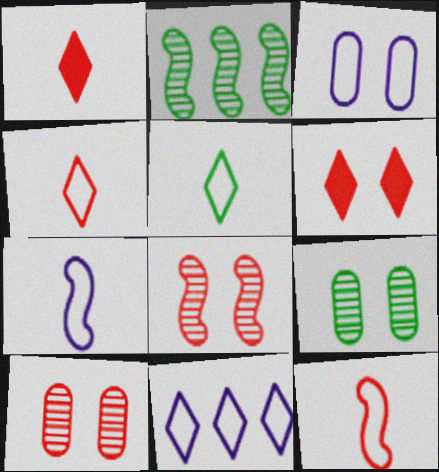[[1, 2, 3], 
[3, 7, 11]]